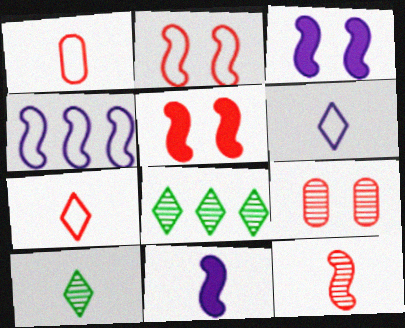[[1, 3, 8], 
[1, 10, 11]]